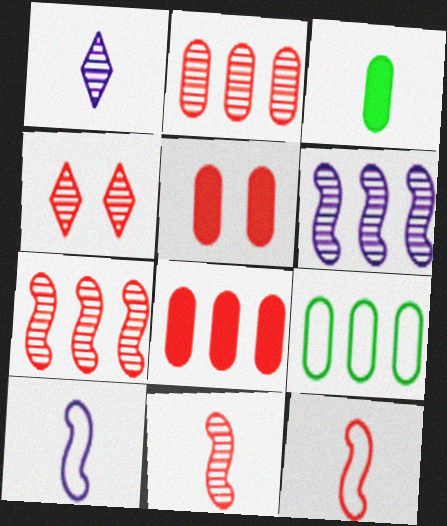[[1, 3, 12], 
[2, 4, 11], 
[4, 8, 12]]